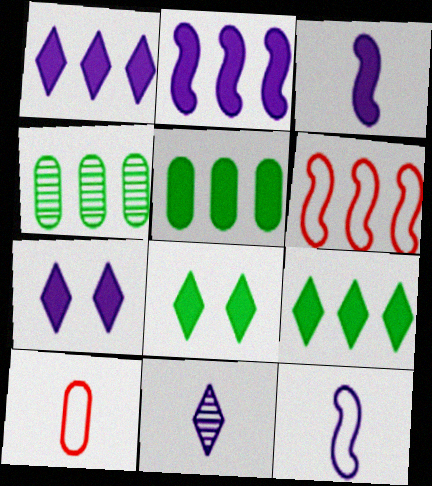[[1, 4, 6]]